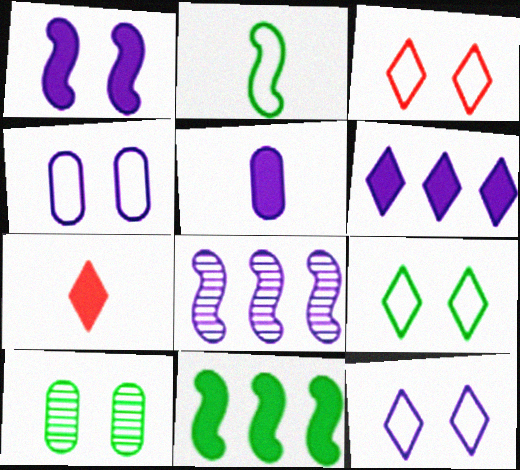[[1, 3, 10], 
[1, 5, 6], 
[3, 9, 12], 
[5, 8, 12]]